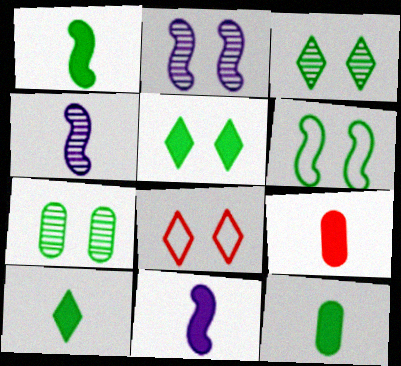[[1, 10, 12], 
[5, 6, 7], 
[9, 10, 11]]